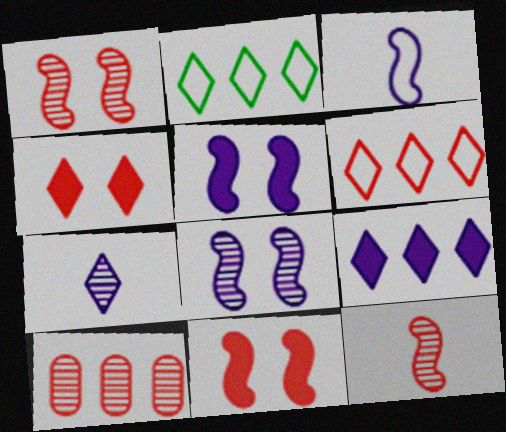[[2, 4, 7]]